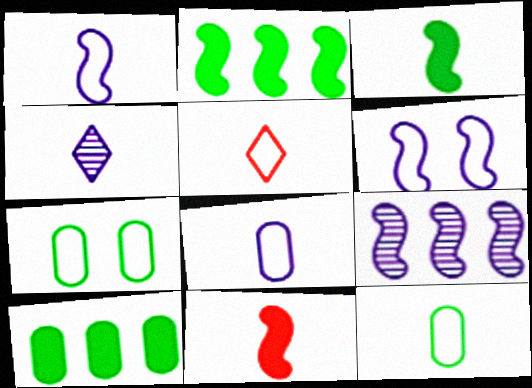[[1, 5, 12], 
[4, 11, 12]]